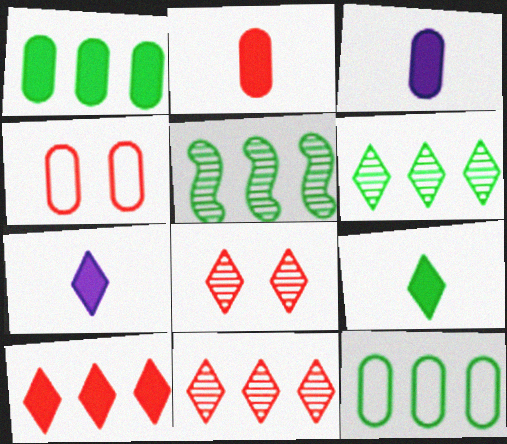[[4, 5, 7]]